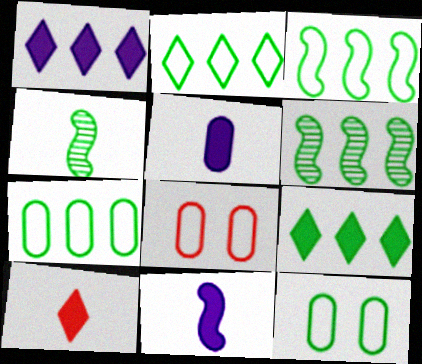[[1, 4, 8], 
[2, 3, 7], 
[4, 9, 12], 
[6, 7, 9]]